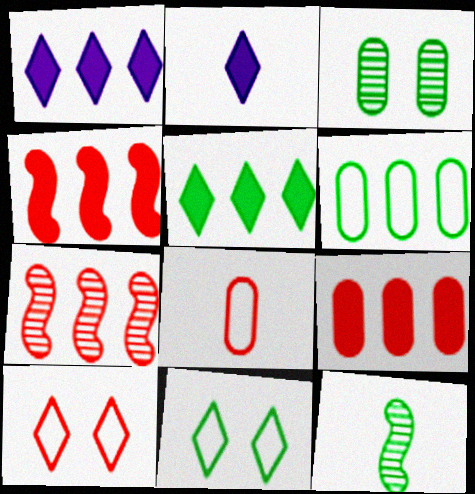[[1, 6, 7], 
[2, 8, 12]]